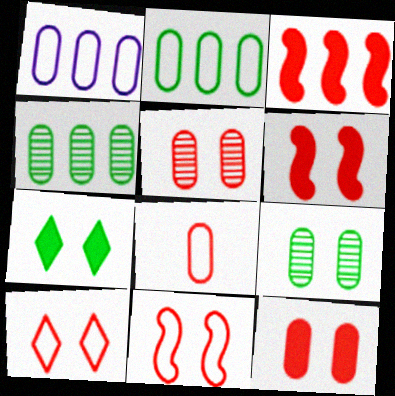[[5, 6, 10]]